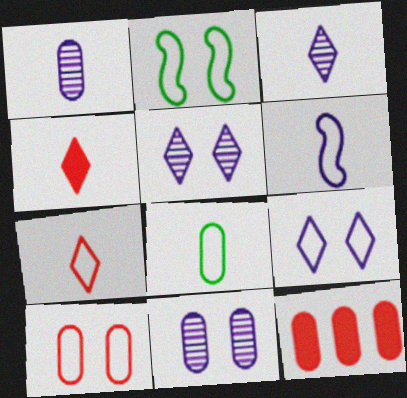[[2, 3, 12], 
[2, 9, 10], 
[6, 7, 8], 
[8, 11, 12]]